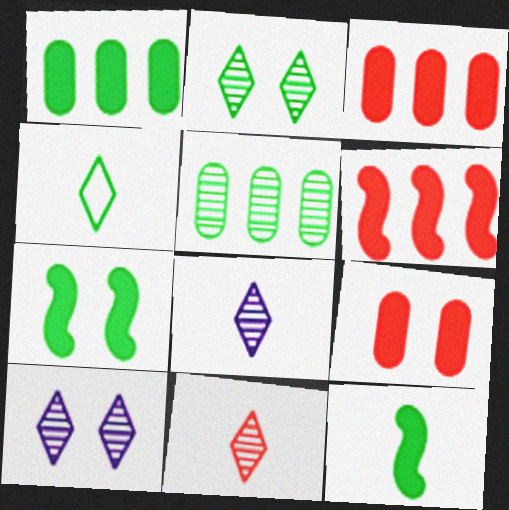[[4, 5, 7]]